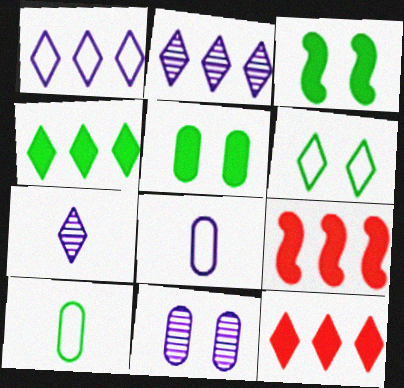[[6, 7, 12]]